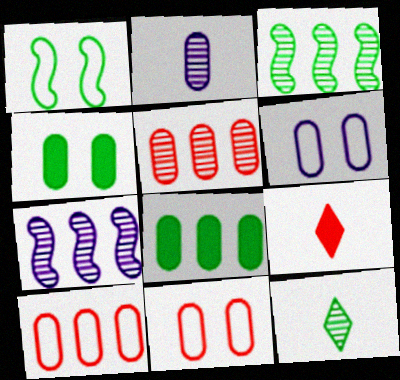[[1, 8, 12], 
[2, 4, 10], 
[2, 8, 11], 
[3, 6, 9]]